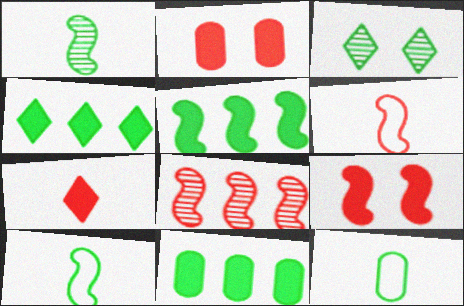[[3, 5, 12], 
[3, 10, 11], 
[4, 5, 11], 
[6, 8, 9]]